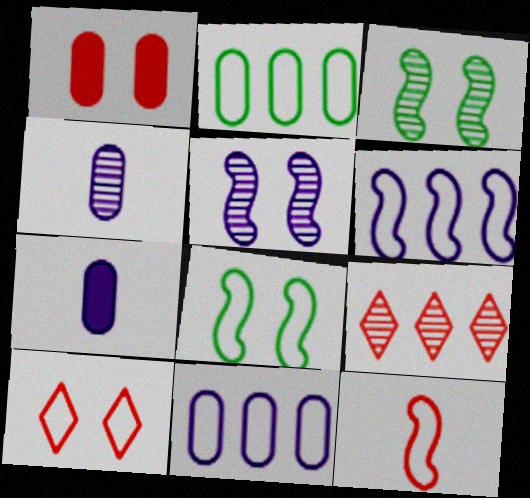[[1, 2, 4], 
[1, 9, 12], 
[3, 4, 9], 
[6, 8, 12], 
[7, 8, 9]]